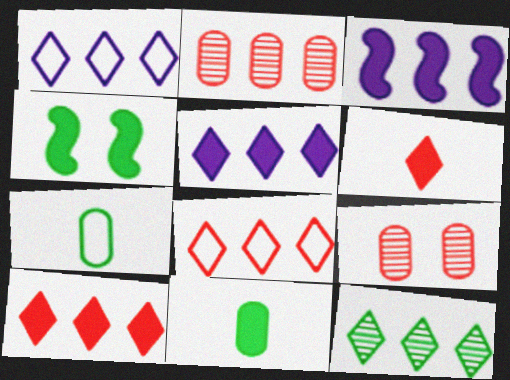[[1, 10, 12], 
[4, 7, 12], 
[5, 8, 12]]